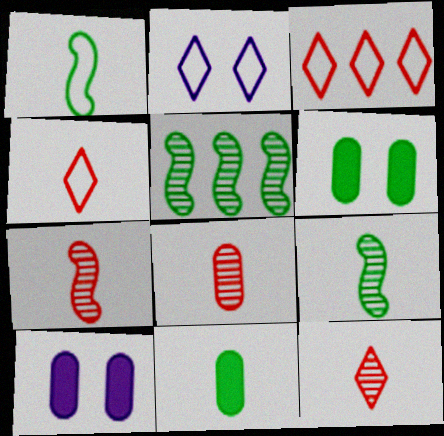[[3, 9, 10], 
[4, 5, 10], 
[7, 8, 12]]